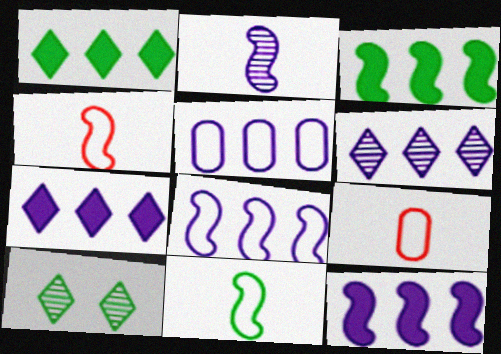[[5, 6, 12], 
[9, 10, 12]]